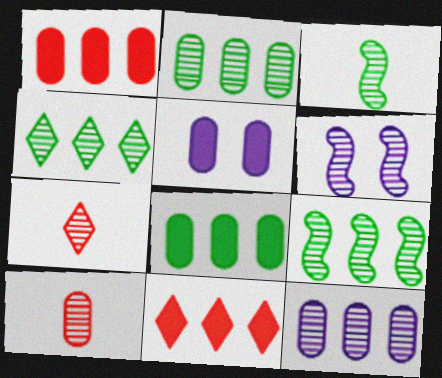[[2, 4, 9], 
[2, 6, 7], 
[4, 6, 10]]